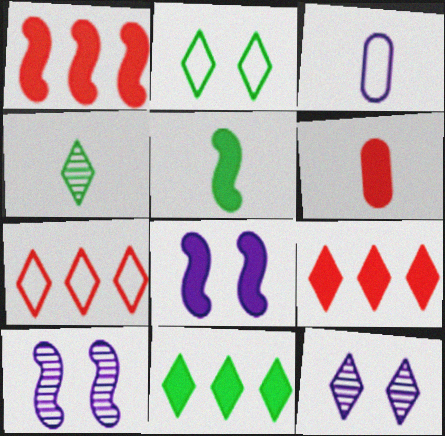[[1, 5, 8], 
[2, 4, 11], 
[6, 8, 11]]